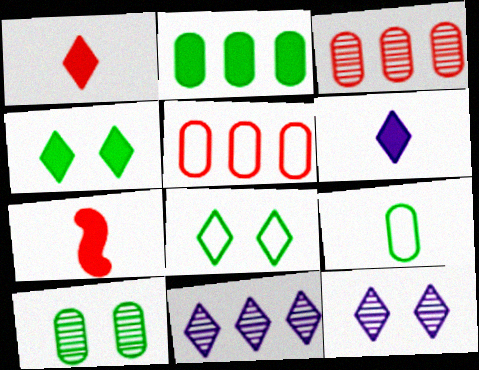[[1, 8, 11], 
[2, 9, 10]]